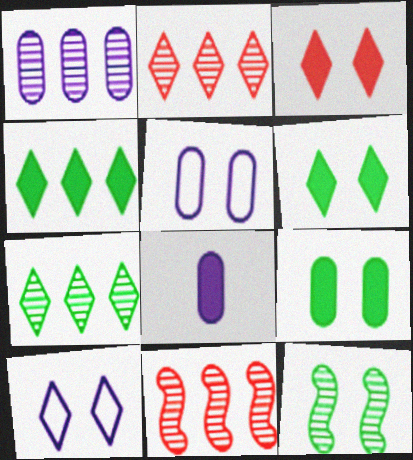[[1, 5, 8], 
[1, 7, 11], 
[3, 5, 12]]